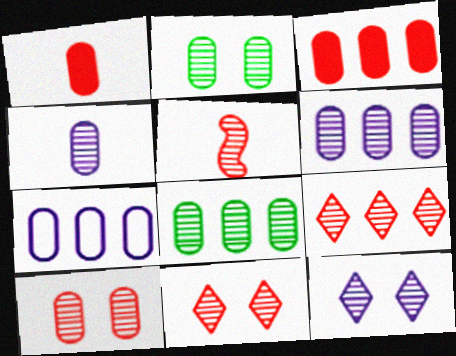[[1, 2, 7], 
[3, 7, 8], 
[4, 8, 10], 
[5, 8, 12], 
[5, 9, 10]]